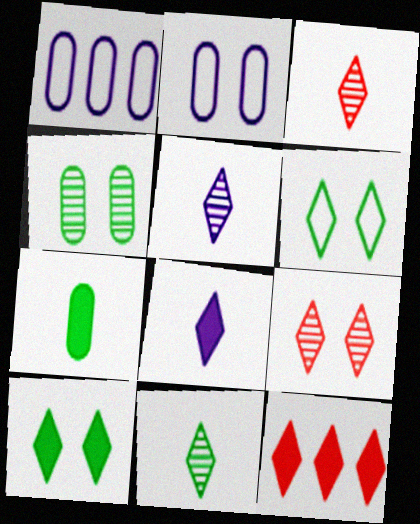[[3, 5, 11], 
[5, 6, 12], 
[8, 10, 12]]